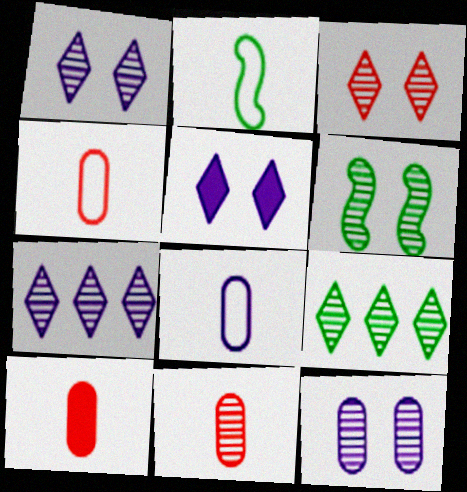[[3, 6, 12], 
[4, 10, 11], 
[6, 7, 11]]